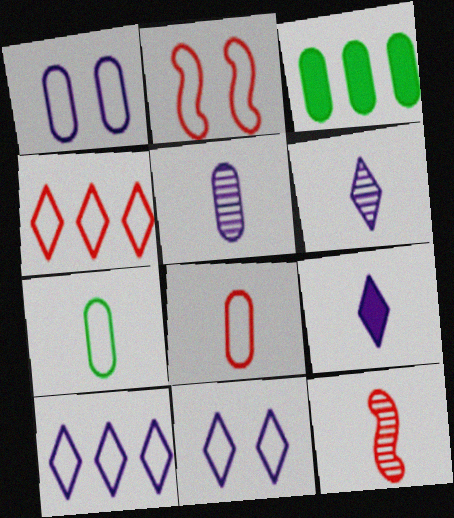[[2, 3, 6], 
[2, 4, 8], 
[2, 7, 10], 
[3, 11, 12], 
[7, 9, 12]]